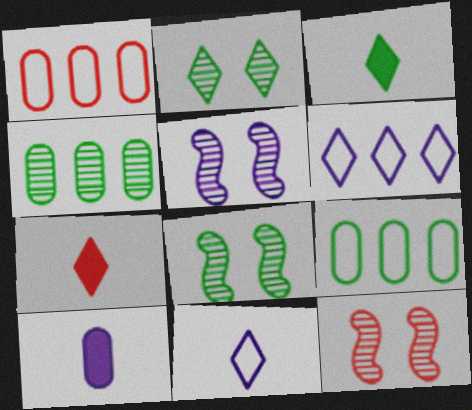[[1, 3, 5], 
[1, 7, 12], 
[2, 6, 7], 
[3, 8, 9], 
[5, 6, 10], 
[5, 7, 9], 
[5, 8, 12]]